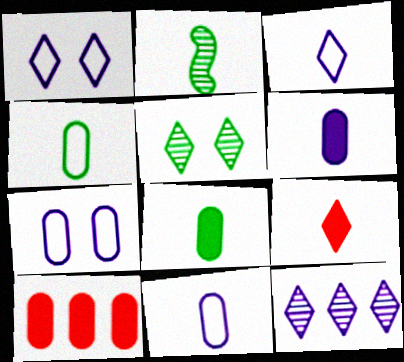[[1, 2, 10], 
[2, 9, 11]]